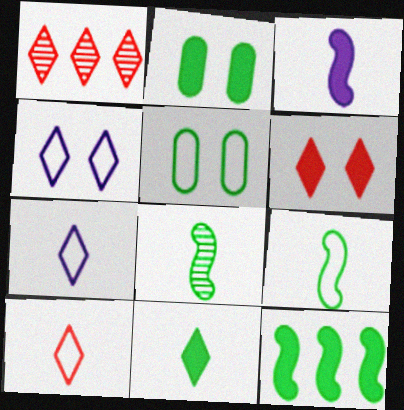[[1, 3, 5], 
[1, 4, 11], 
[1, 6, 10], 
[2, 11, 12]]